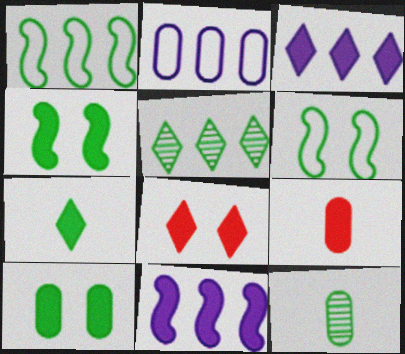[[3, 4, 9], 
[3, 7, 8]]